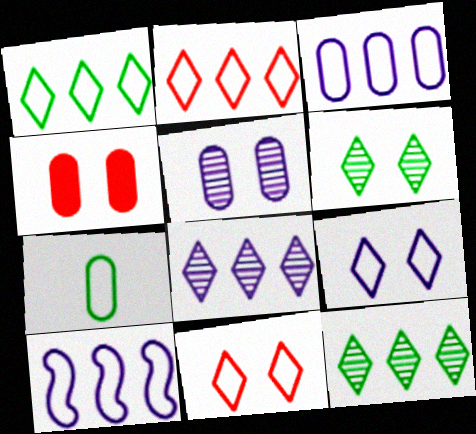[[7, 10, 11]]